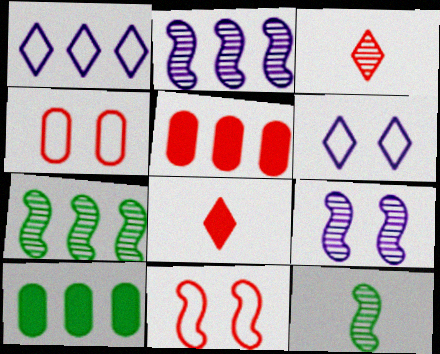[[1, 5, 7], 
[3, 5, 11], 
[5, 6, 12]]